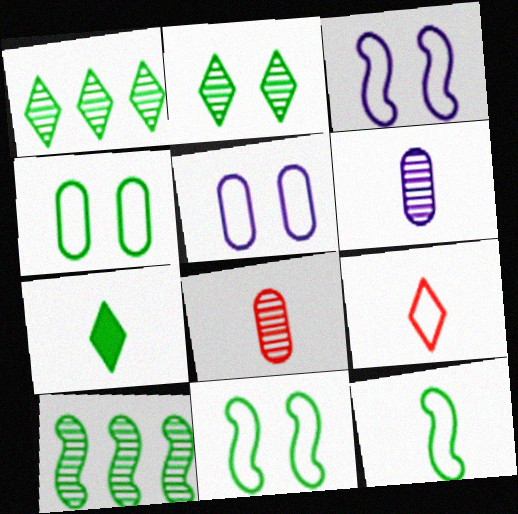[[4, 7, 10]]